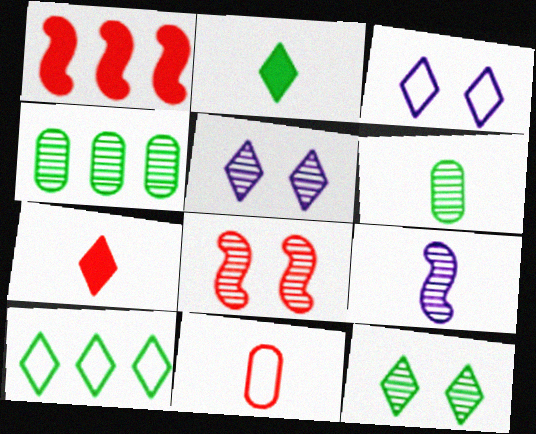[[1, 3, 6], 
[2, 9, 11], 
[2, 10, 12], 
[5, 7, 10]]